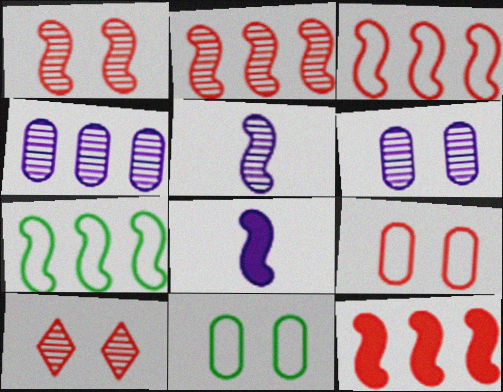[[1, 7, 8], 
[2, 3, 12]]